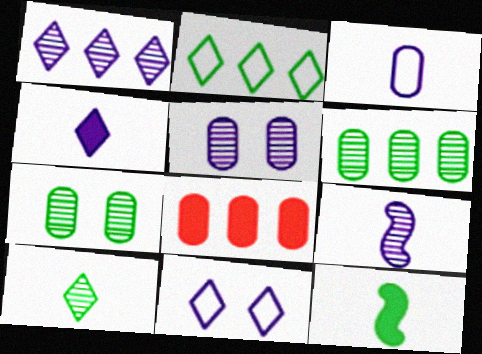[[1, 4, 11], 
[1, 5, 9], 
[2, 7, 12], 
[3, 4, 9], 
[3, 7, 8]]